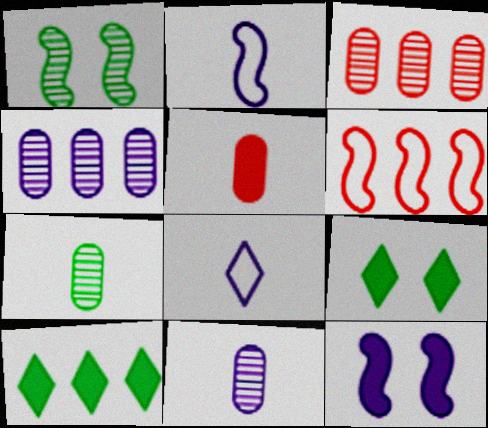[[2, 3, 9], 
[4, 6, 10], 
[4, 8, 12], 
[5, 10, 12], 
[6, 9, 11]]